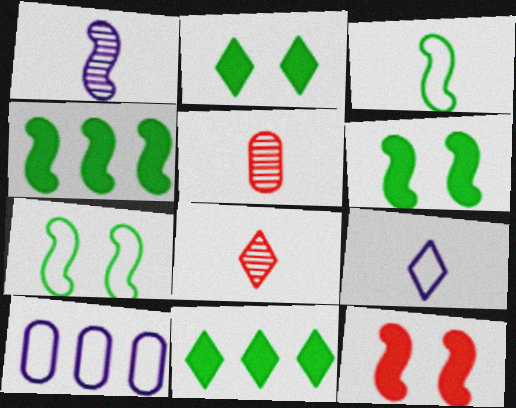[[6, 8, 10]]